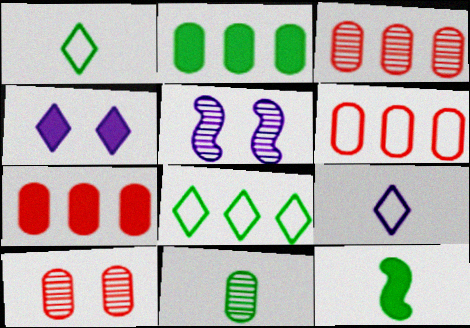[[1, 5, 7], 
[1, 11, 12], 
[3, 6, 7], 
[4, 7, 12]]